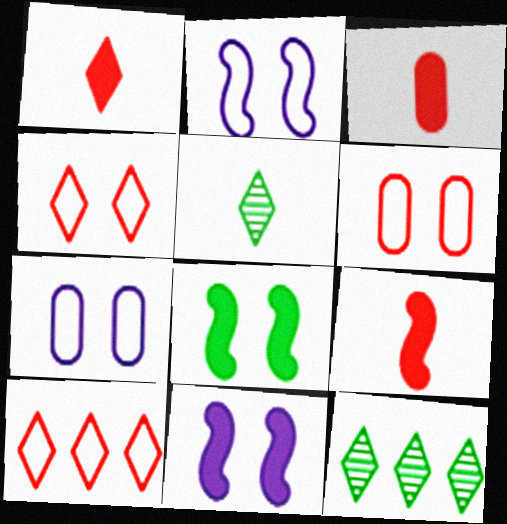[[1, 3, 9], 
[2, 3, 12], 
[7, 9, 12]]